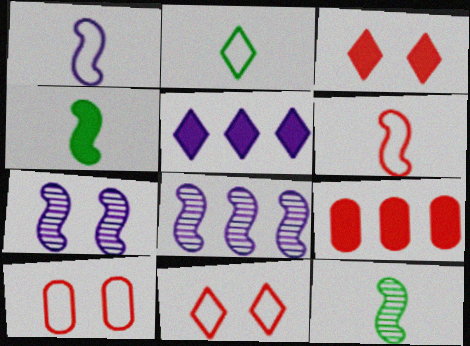[[2, 7, 9], 
[5, 10, 12]]